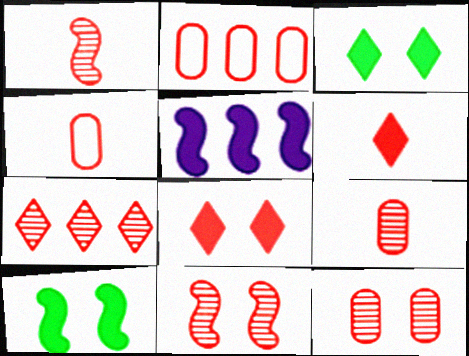[[1, 2, 8], 
[1, 4, 6], 
[1, 7, 12], 
[2, 6, 11], 
[7, 9, 11]]